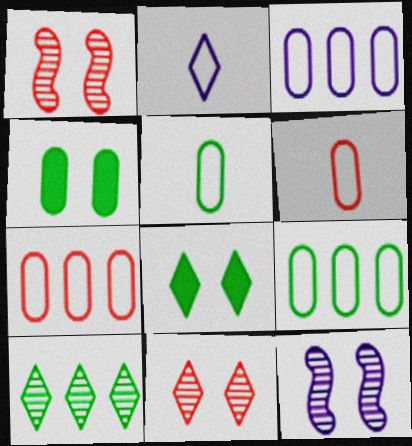[[3, 7, 9]]